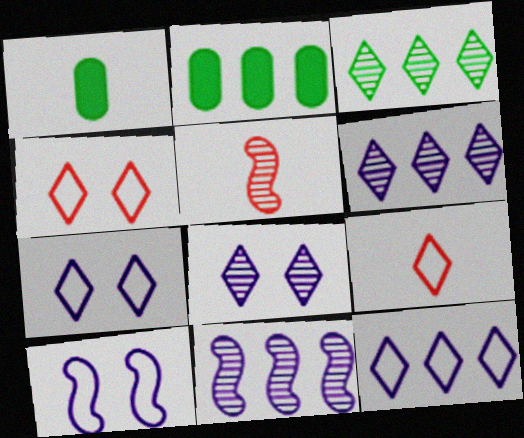[[1, 4, 11], 
[2, 5, 7]]